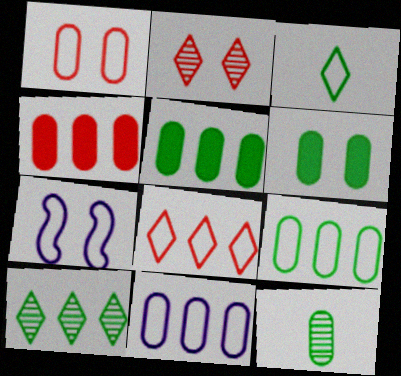[[2, 6, 7], 
[6, 9, 12]]